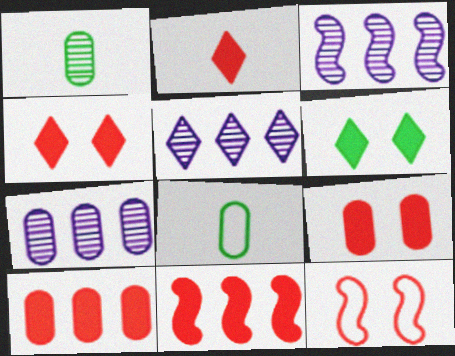[[2, 9, 11], 
[3, 4, 8], 
[3, 5, 7], 
[7, 8, 9]]